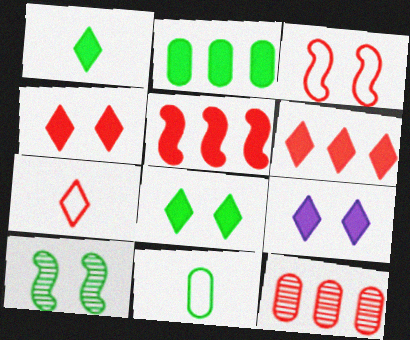[[1, 6, 9], 
[4, 8, 9]]